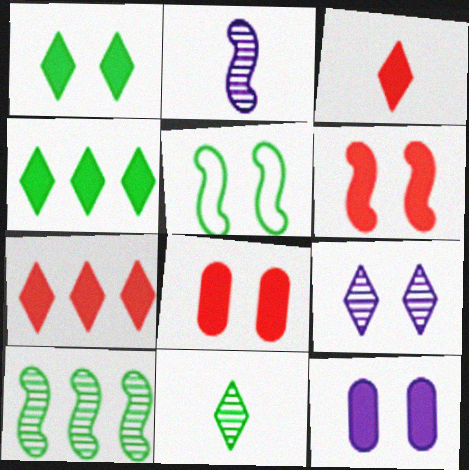[[1, 6, 12], 
[5, 8, 9]]